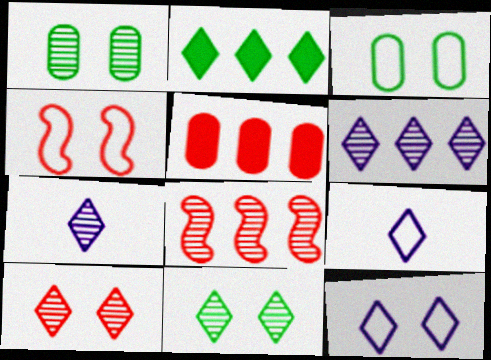[[1, 7, 8], 
[2, 9, 10], 
[3, 4, 12]]